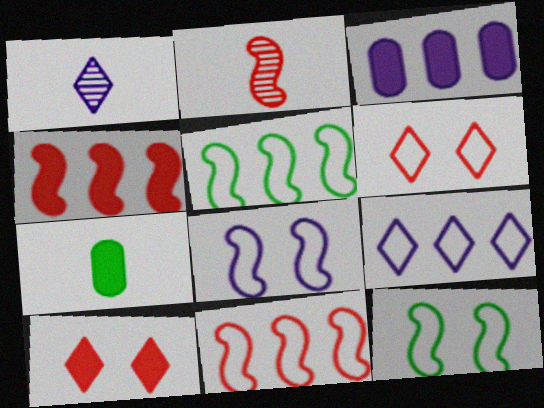[[1, 3, 8]]